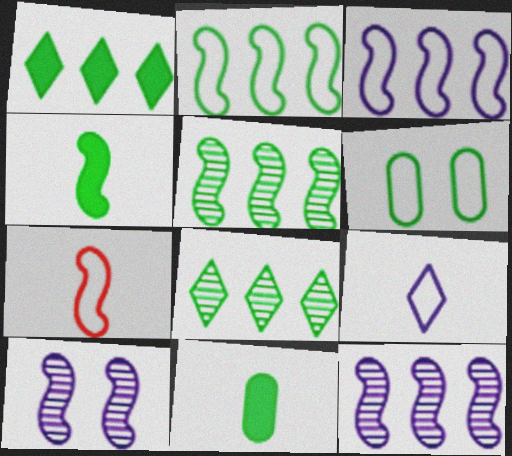[[4, 6, 8]]